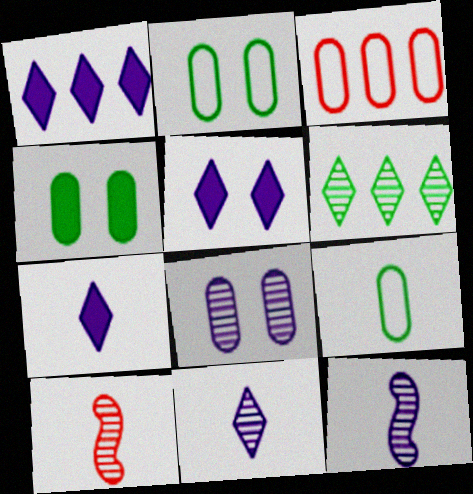[[1, 2, 10], 
[1, 5, 7], 
[6, 8, 10], 
[7, 9, 10]]